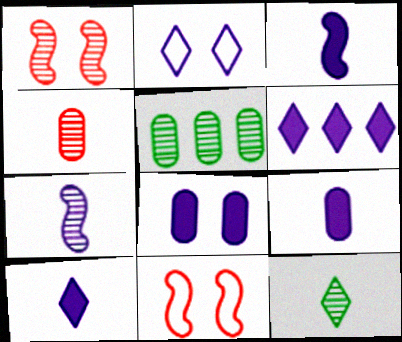[[3, 6, 8], 
[3, 9, 10], 
[4, 7, 12], 
[5, 10, 11]]